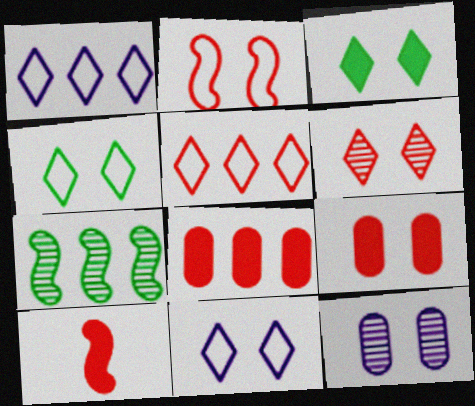[[1, 7, 8], 
[2, 3, 12], 
[2, 6, 9], 
[3, 6, 11]]